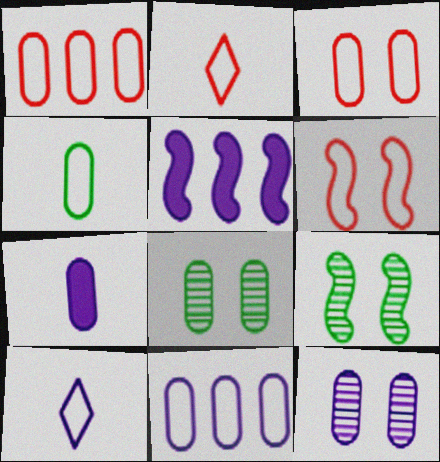[[1, 2, 6], 
[1, 7, 8], 
[2, 5, 8], 
[3, 4, 11], 
[5, 10, 12], 
[7, 11, 12]]